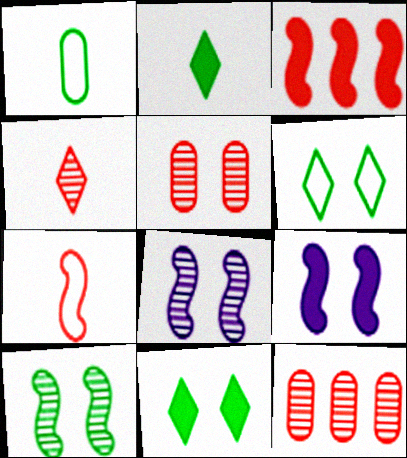[[5, 6, 9]]